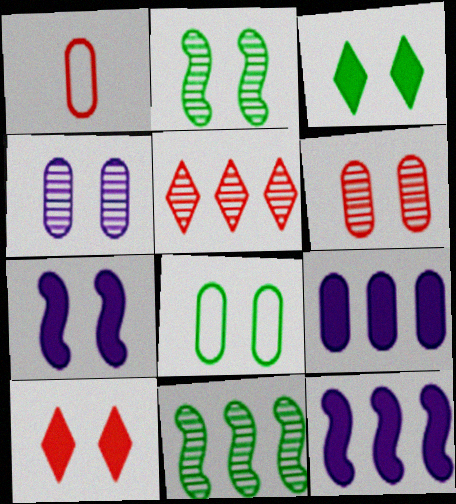[[2, 3, 8]]